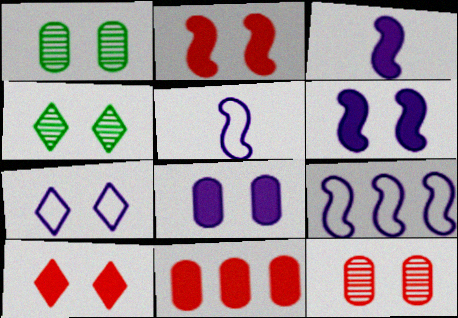[[1, 2, 7], 
[4, 5, 11], 
[4, 7, 10]]